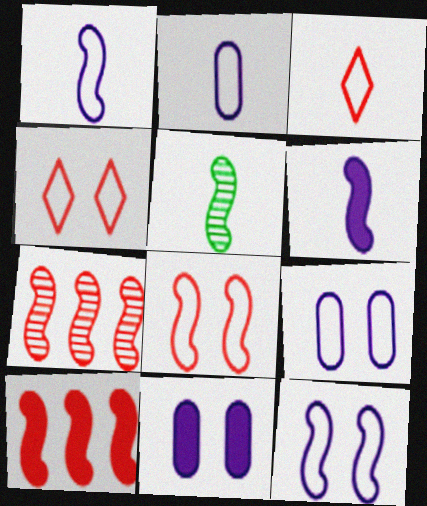[[5, 10, 12]]